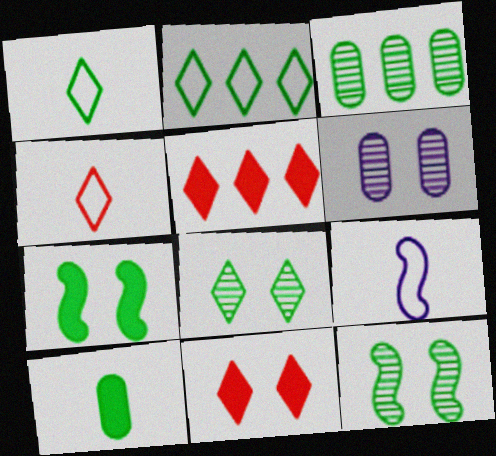[[1, 3, 7], 
[2, 10, 12], 
[3, 9, 11]]